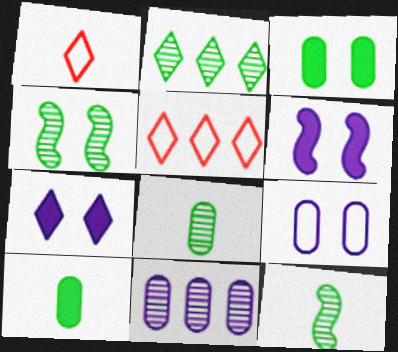[[1, 2, 7], 
[2, 4, 8], 
[5, 6, 8]]